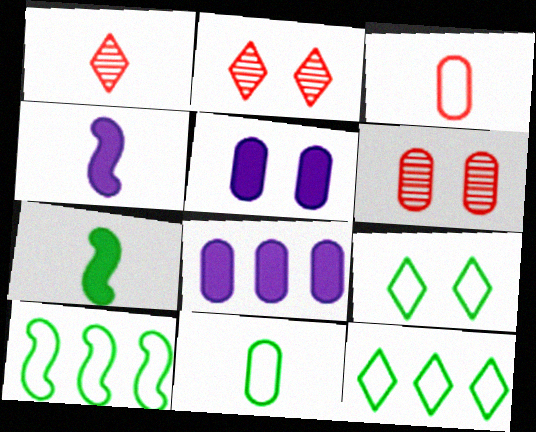[[1, 4, 11], 
[1, 5, 10], 
[4, 6, 12], 
[6, 8, 11], 
[9, 10, 11]]